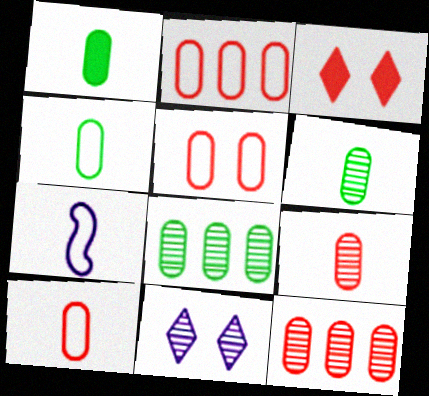[[1, 4, 6], 
[2, 5, 10], 
[3, 7, 8]]